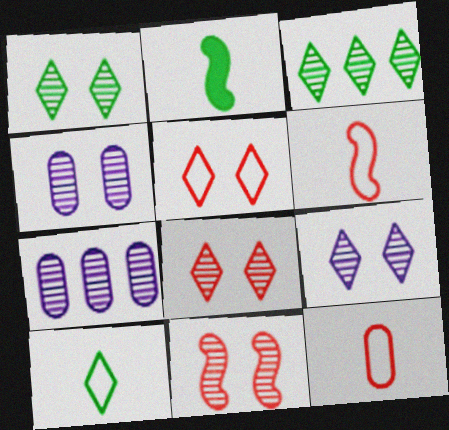[[1, 4, 11], 
[1, 8, 9], 
[2, 5, 7]]